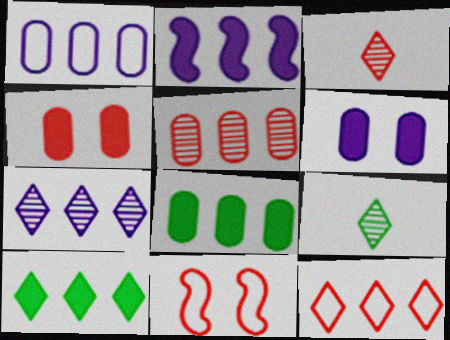[[1, 2, 7], 
[1, 5, 8], 
[7, 10, 12]]